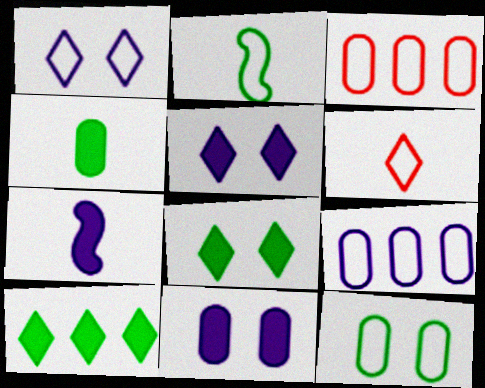[[1, 2, 3]]